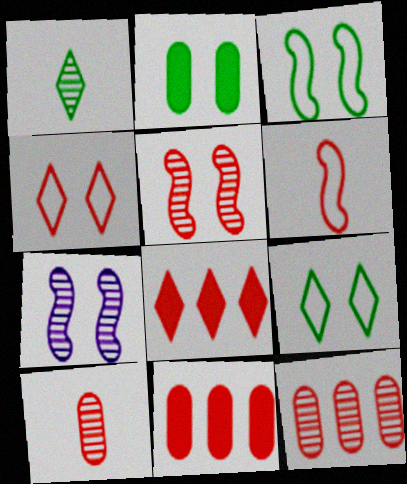[[1, 7, 12], 
[2, 4, 7]]